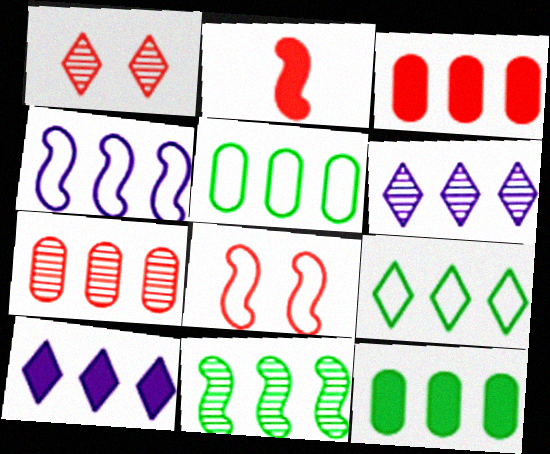[[6, 7, 11], 
[9, 11, 12]]